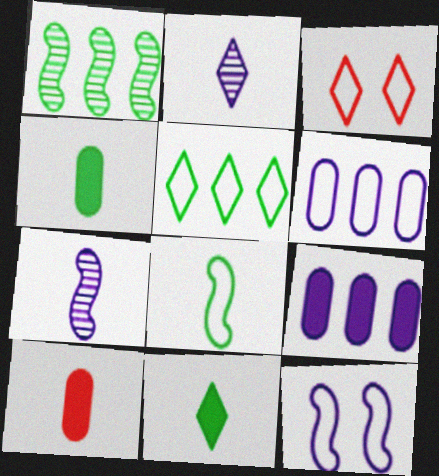[[2, 8, 10], 
[2, 9, 12], 
[3, 6, 8]]